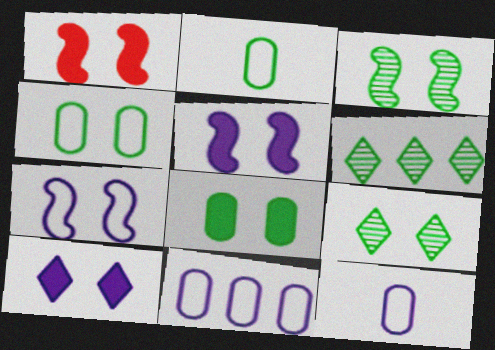[[1, 3, 7], 
[1, 6, 12], 
[1, 8, 10]]